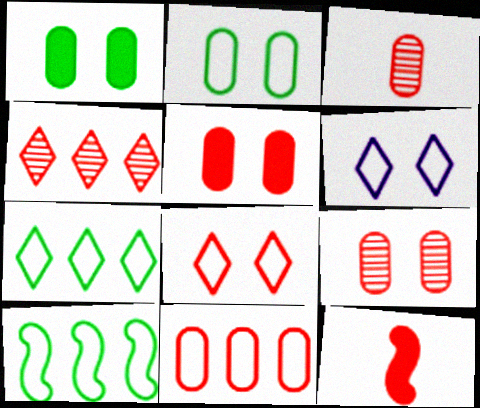[[3, 5, 11]]